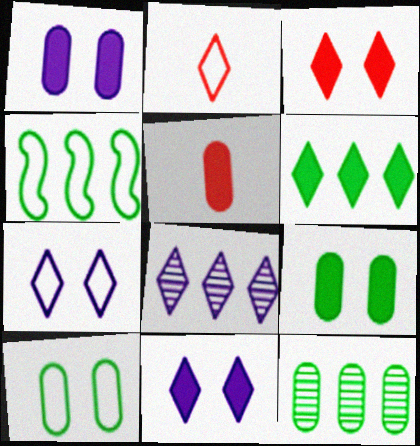[[4, 6, 12]]